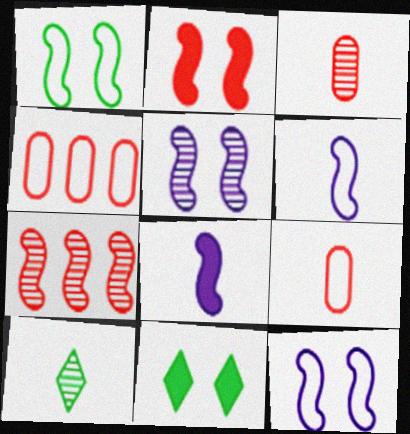[[1, 2, 5], 
[1, 7, 8], 
[8, 9, 10]]